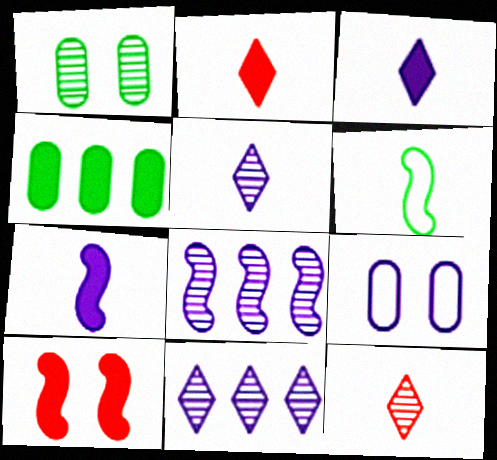[[1, 8, 12], 
[3, 4, 10], 
[3, 8, 9], 
[6, 8, 10], 
[7, 9, 11]]